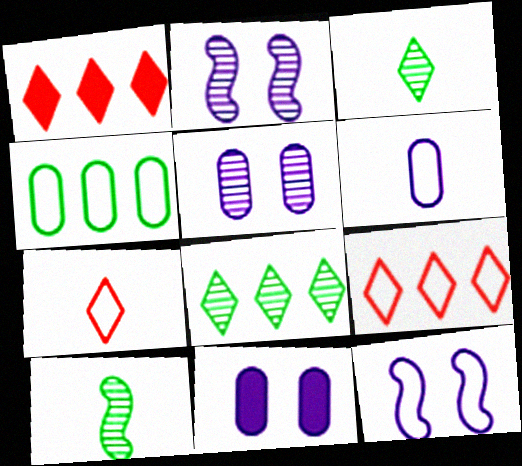[[4, 7, 12], 
[9, 10, 11]]